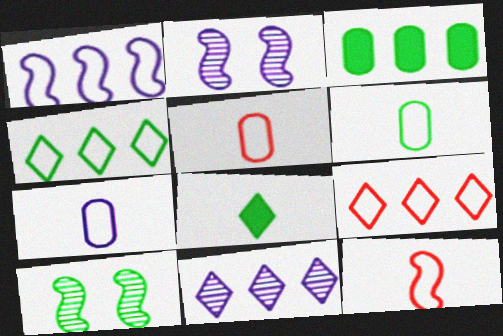[[5, 6, 7]]